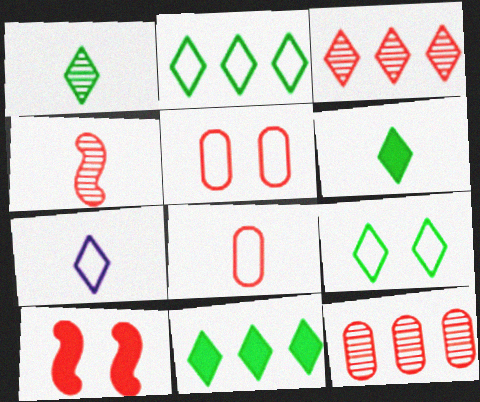[[1, 9, 11], 
[3, 8, 10]]